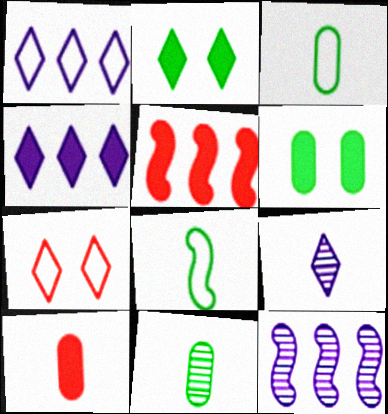[[8, 9, 10]]